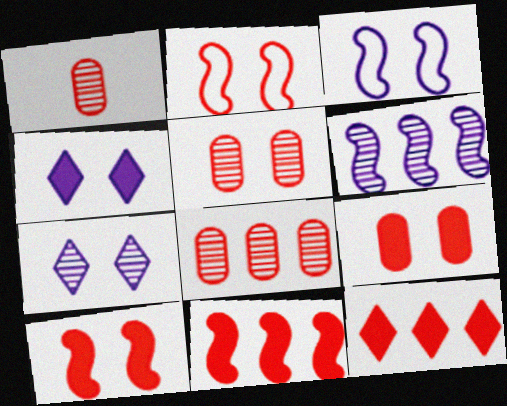[[1, 2, 12], 
[1, 5, 8]]